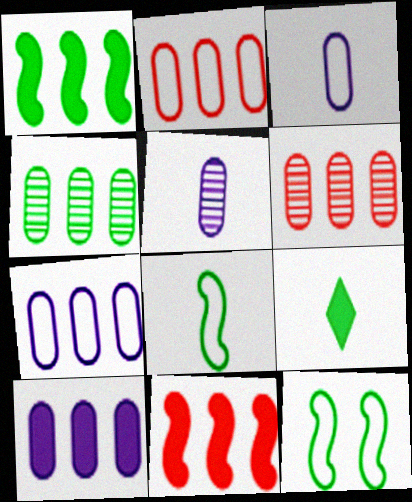[[2, 4, 10], 
[4, 9, 12]]